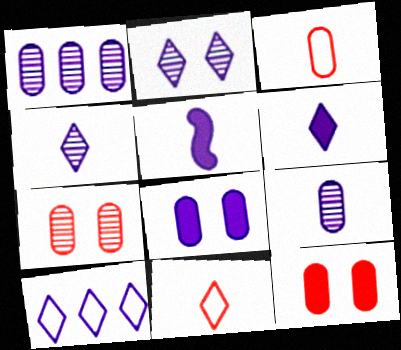[[2, 6, 10]]